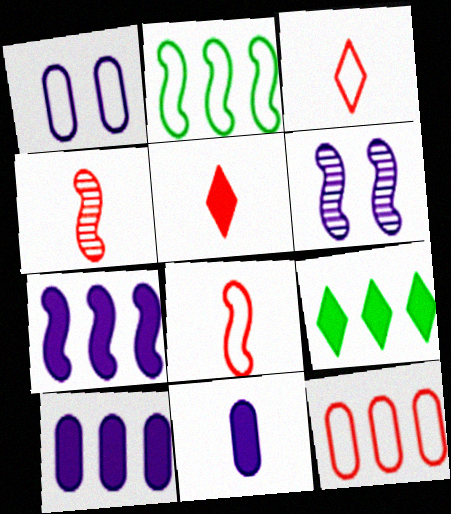[[1, 2, 3], 
[1, 4, 9]]